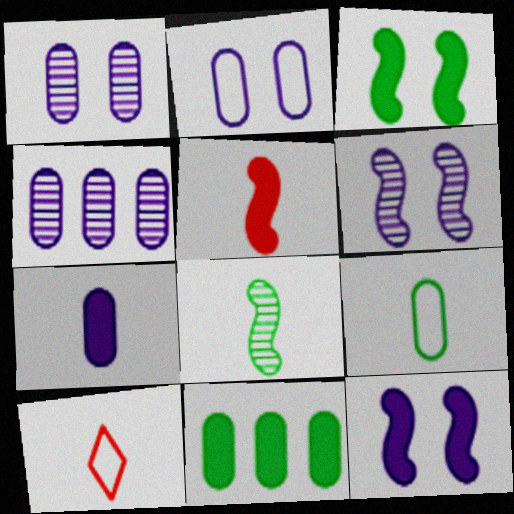[[2, 4, 7], 
[3, 4, 10], 
[6, 10, 11], 
[7, 8, 10]]